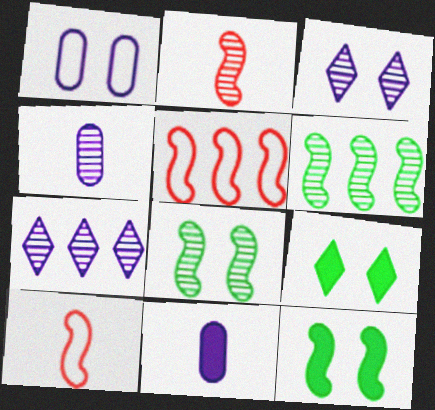[[4, 5, 9]]